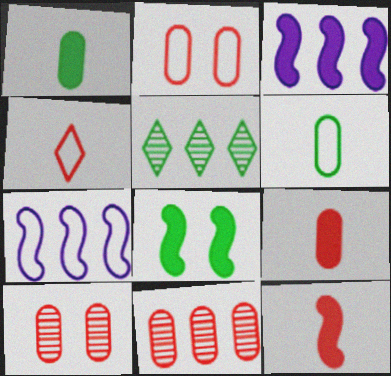[[2, 9, 11], 
[3, 8, 12], 
[5, 6, 8]]